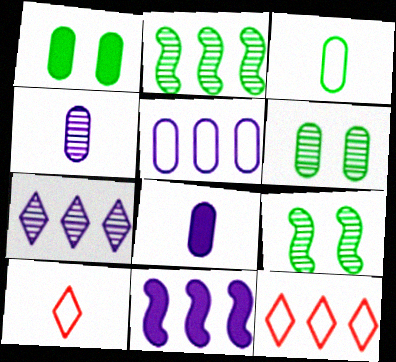[[5, 7, 11], 
[6, 10, 11], 
[8, 9, 12]]